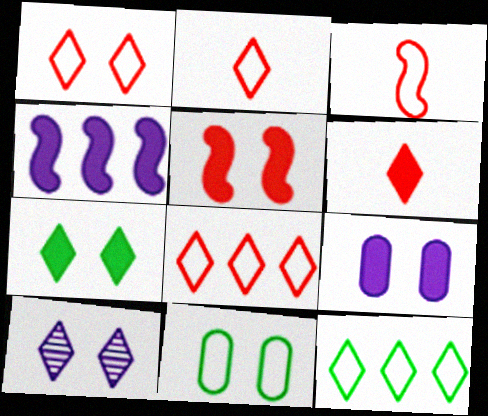[[1, 2, 8], 
[1, 7, 10], 
[5, 7, 9], 
[5, 10, 11], 
[6, 10, 12]]